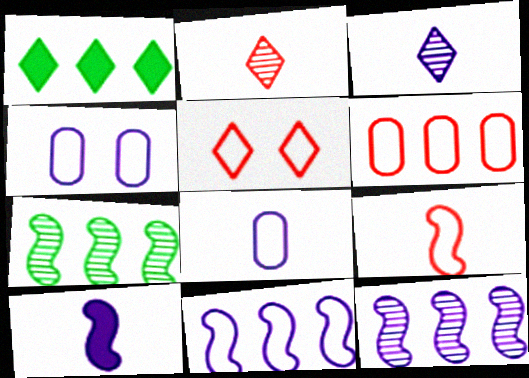[[1, 3, 5], 
[1, 6, 12], 
[3, 8, 10], 
[5, 6, 9]]